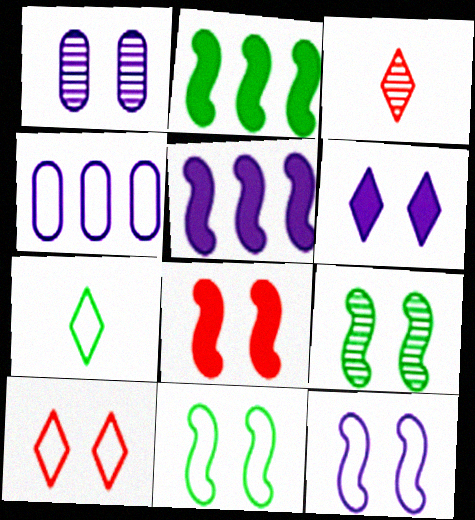[[1, 6, 12], 
[8, 9, 12]]